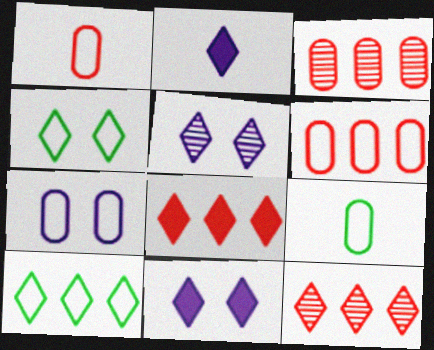[[2, 4, 12], 
[6, 7, 9]]